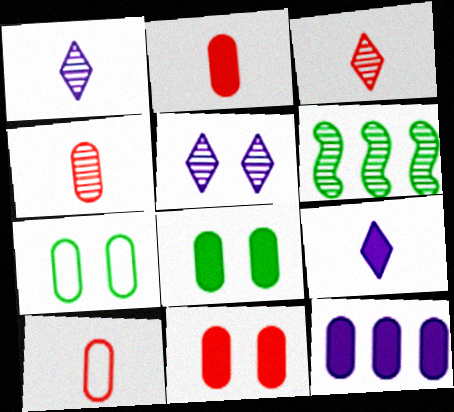[[2, 4, 10], 
[2, 8, 12], 
[4, 5, 6], 
[4, 7, 12]]